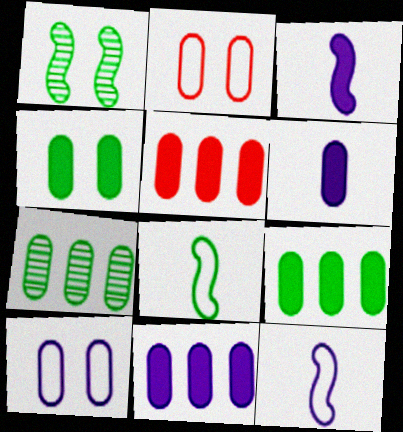[[2, 6, 7], 
[4, 5, 6], 
[5, 9, 11]]